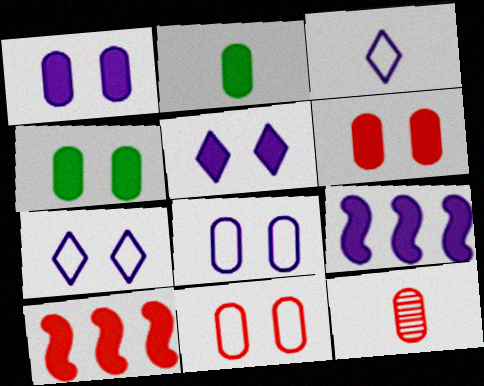[[1, 4, 6], 
[2, 5, 10]]